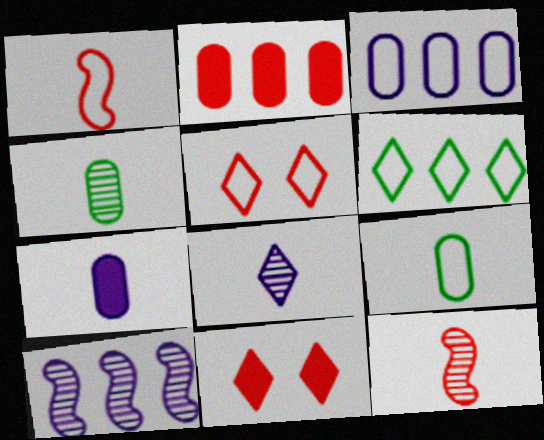[[2, 5, 12], 
[2, 6, 10], 
[4, 8, 12], 
[6, 8, 11], 
[9, 10, 11]]